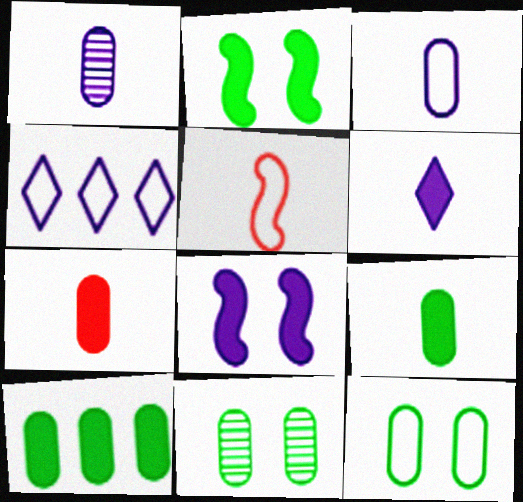[[1, 4, 8], 
[4, 5, 12]]